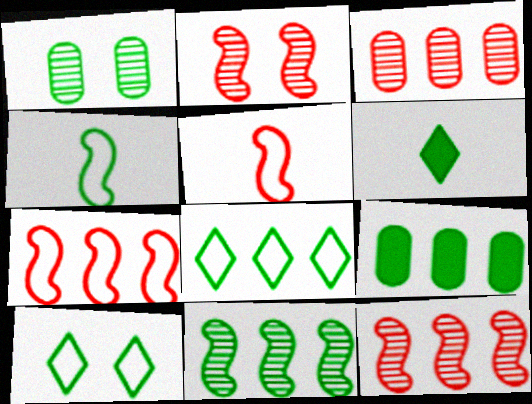[[8, 9, 11]]